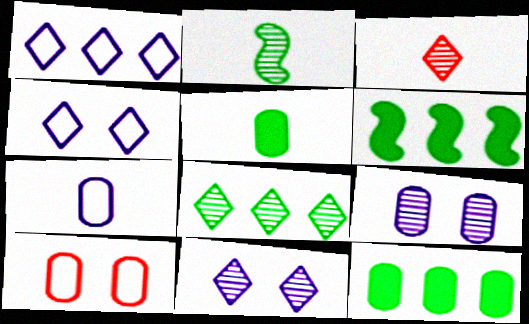[[3, 8, 11]]